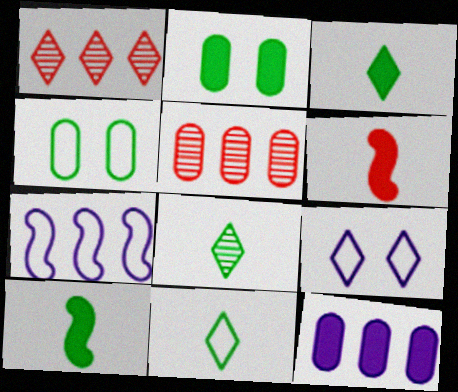[[1, 3, 9], 
[3, 8, 11], 
[5, 9, 10]]